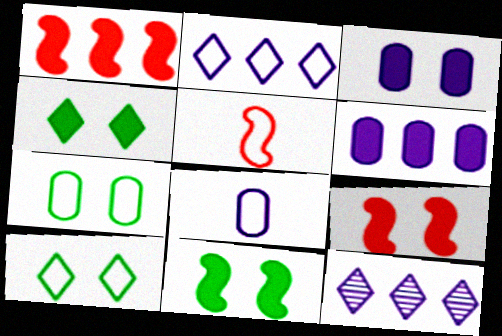[[2, 5, 7], 
[3, 4, 9]]